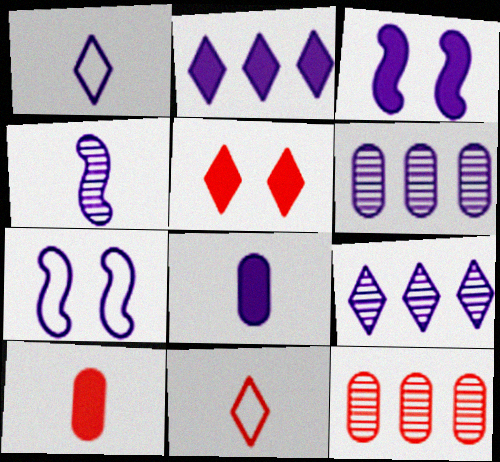[[1, 3, 6], 
[1, 4, 8], 
[2, 3, 8], 
[7, 8, 9]]